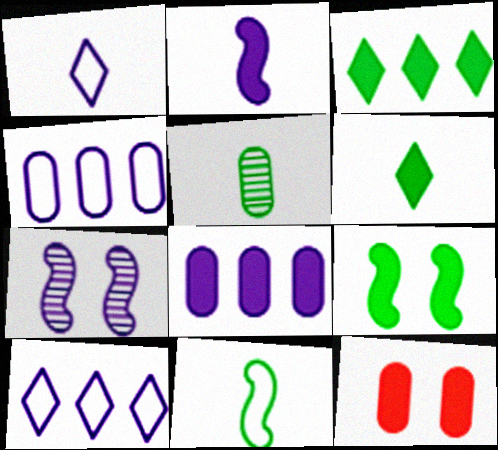[[1, 7, 8], 
[2, 3, 12], 
[4, 5, 12], 
[5, 6, 11]]